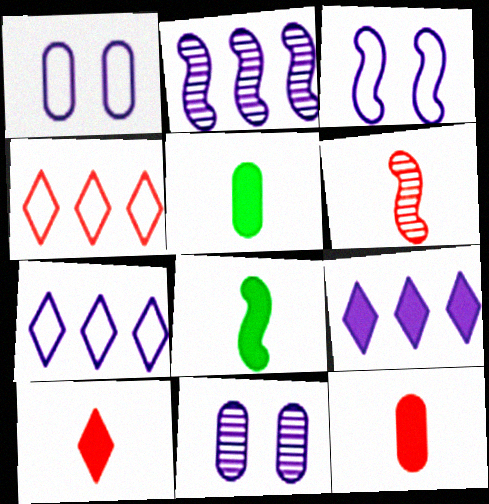[[4, 8, 11]]